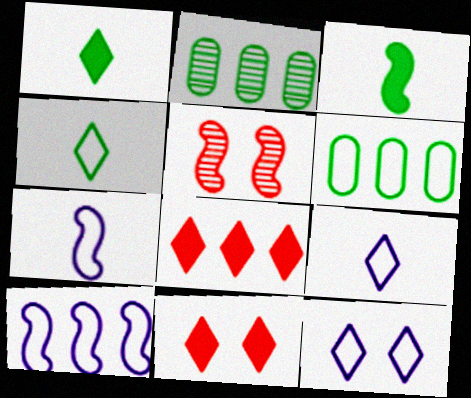[[2, 7, 11], 
[2, 8, 10], 
[3, 5, 10]]